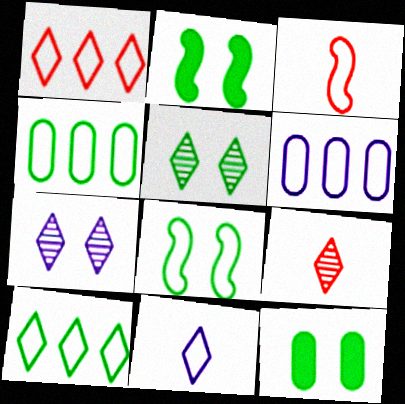[[2, 6, 9], 
[5, 8, 12]]